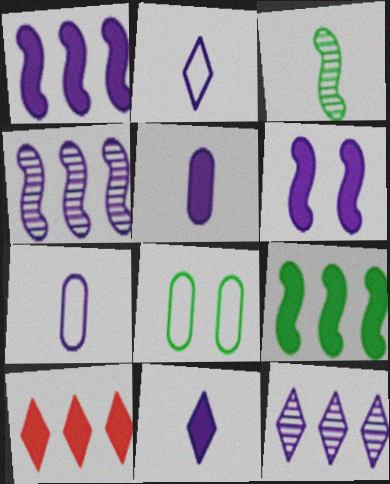[[6, 7, 12]]